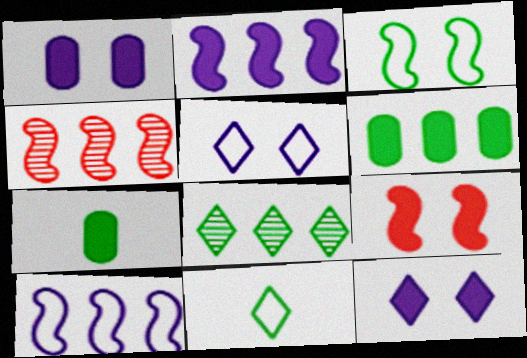[[1, 4, 11], 
[3, 7, 8], 
[4, 5, 7]]